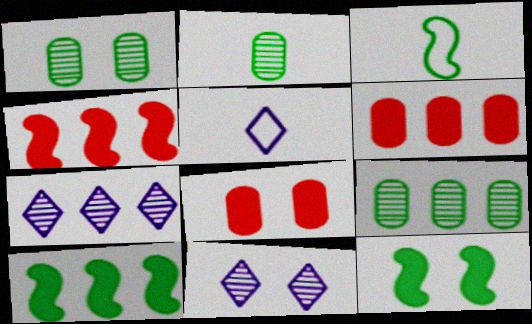[[1, 2, 9], 
[1, 4, 5], 
[3, 6, 11], 
[3, 7, 8]]